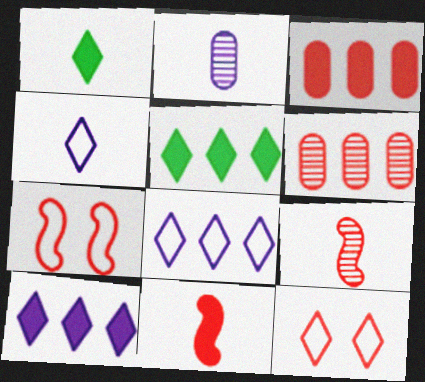[[2, 5, 7], 
[3, 9, 12], 
[6, 11, 12]]